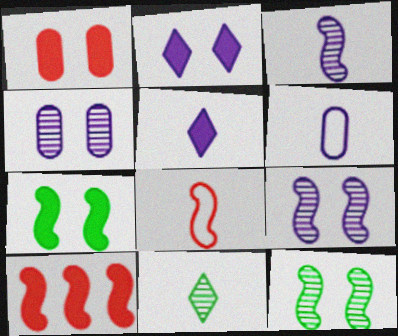[[1, 2, 7], 
[3, 5, 6]]